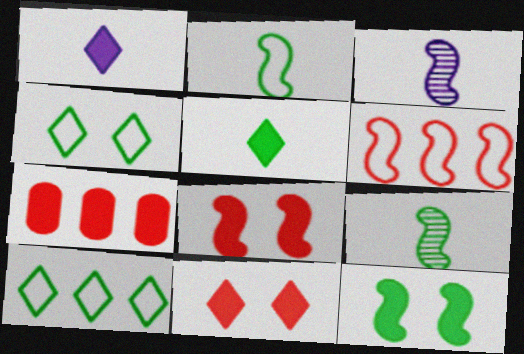[[1, 7, 12], 
[3, 4, 7], 
[3, 6, 12]]